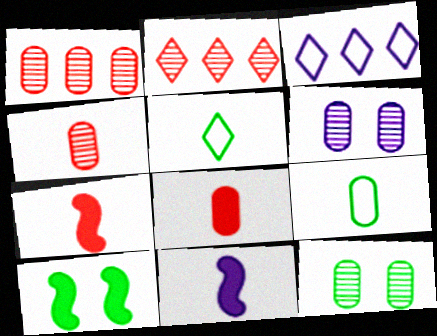[[3, 4, 10], 
[3, 6, 11], 
[3, 7, 12], 
[4, 5, 11]]